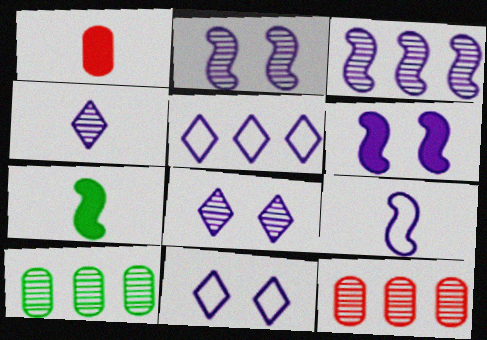[[3, 6, 9], 
[7, 11, 12]]